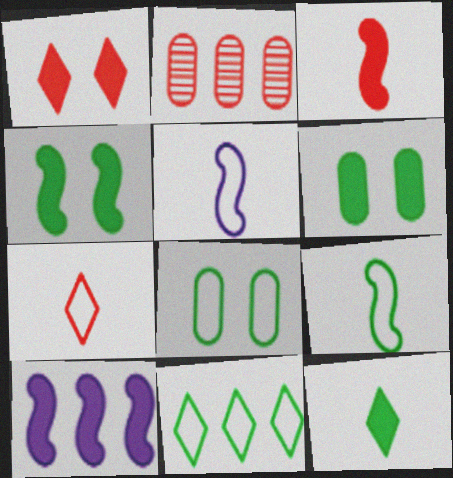[[2, 10, 11], 
[3, 4, 10], 
[8, 9, 11]]